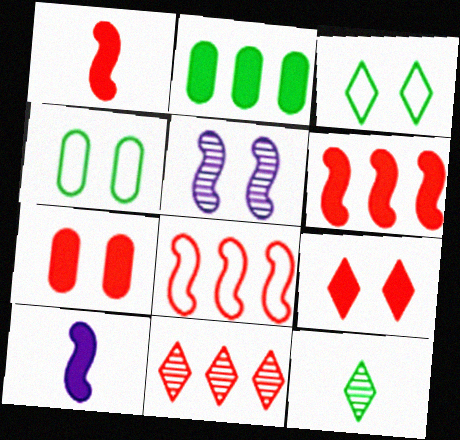[[2, 9, 10], 
[3, 5, 7], 
[4, 5, 9], 
[4, 10, 11]]